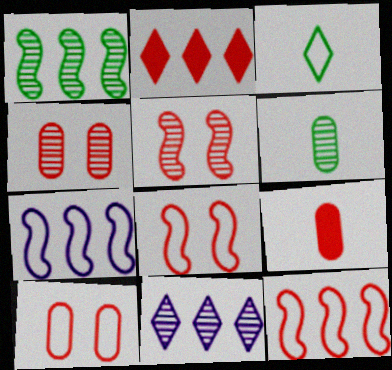[[3, 7, 10], 
[5, 6, 11]]